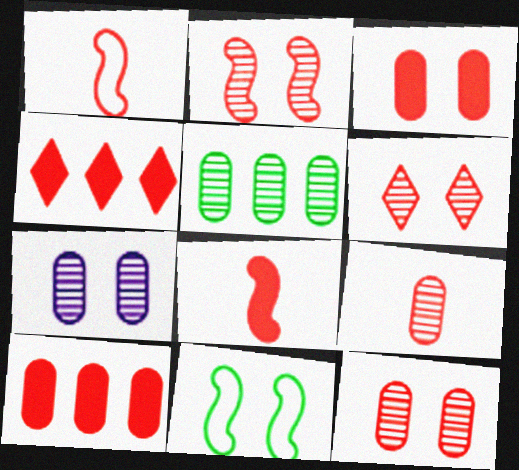[[1, 4, 12], 
[1, 6, 10], 
[2, 6, 12], 
[3, 4, 8], 
[5, 7, 9]]